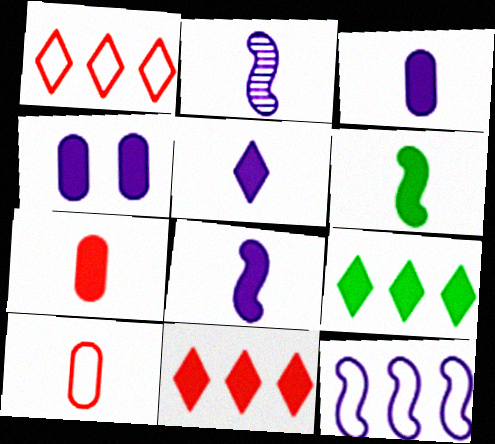[[3, 5, 8], 
[4, 6, 11], 
[5, 6, 7]]